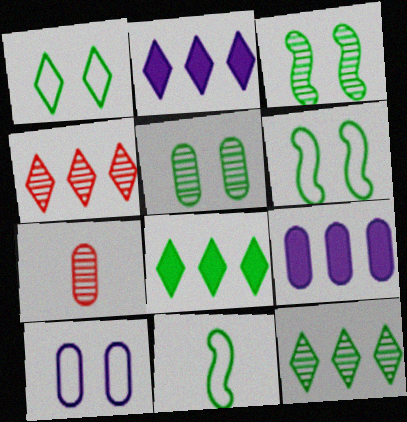[[2, 6, 7], 
[5, 8, 11]]